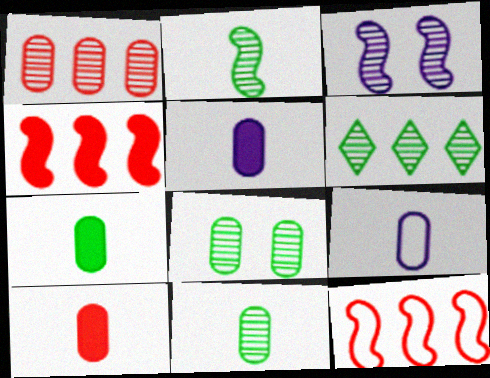[[2, 6, 8], 
[5, 7, 10], 
[9, 10, 11]]